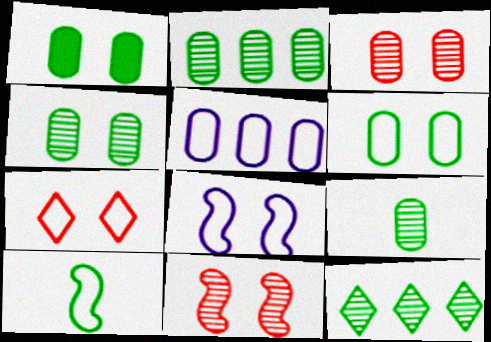[[1, 4, 6], 
[1, 10, 12], 
[2, 4, 9], 
[5, 7, 10], 
[6, 7, 8]]